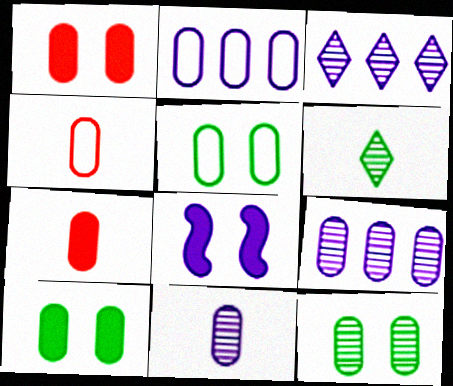[[2, 4, 5], 
[2, 7, 12], 
[4, 9, 10], 
[5, 7, 9], 
[5, 10, 12]]